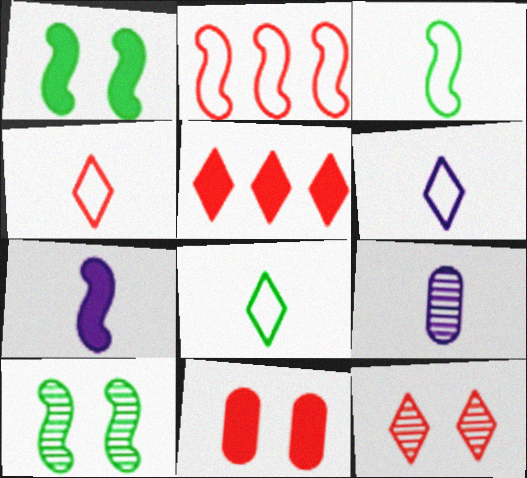[[2, 7, 10], 
[4, 5, 12], 
[4, 6, 8], 
[6, 7, 9]]